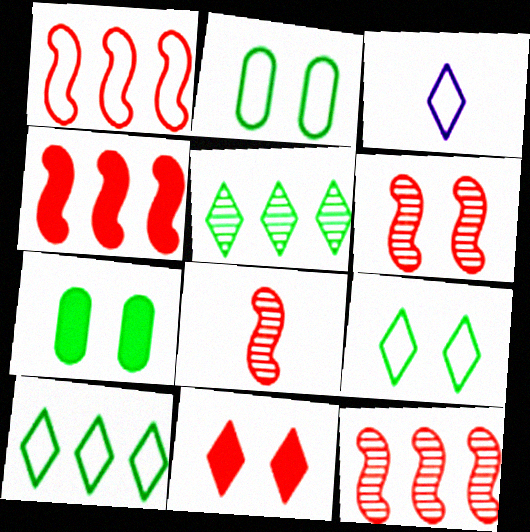[[1, 2, 3], 
[1, 4, 12], 
[3, 5, 11], 
[3, 7, 12], 
[6, 8, 12]]